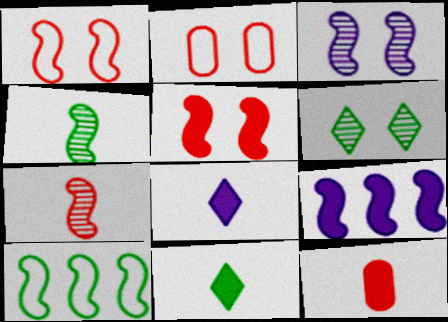[[1, 4, 9]]